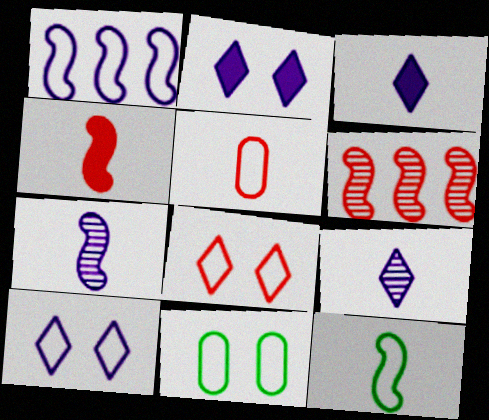[[3, 6, 11], 
[4, 7, 12]]